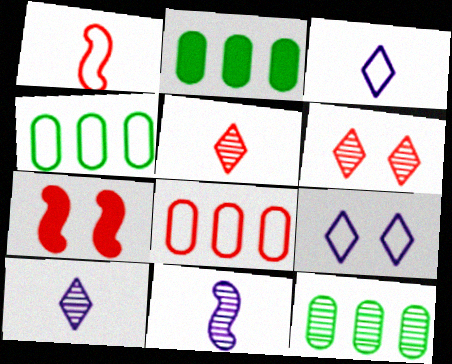[[1, 4, 9], 
[2, 4, 12], 
[3, 7, 12], 
[4, 7, 10], 
[5, 7, 8], 
[6, 11, 12]]